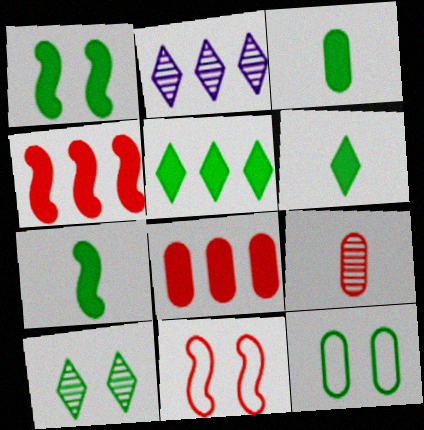[[1, 3, 5], 
[1, 10, 12], 
[2, 3, 11], 
[3, 6, 7]]